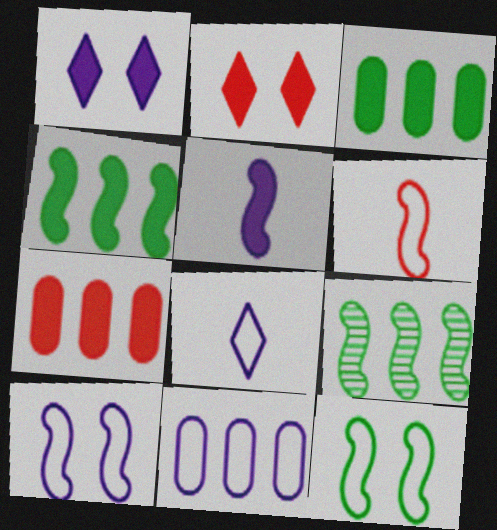[[2, 3, 5], 
[8, 10, 11]]